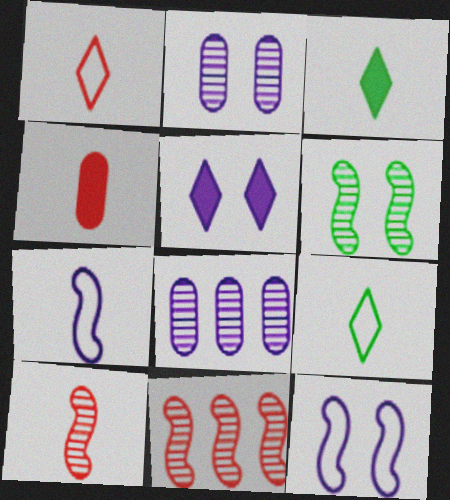[[1, 4, 10], 
[2, 5, 12], 
[5, 7, 8]]